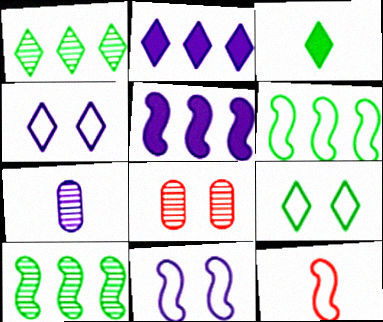[[1, 3, 9], 
[2, 7, 11], 
[3, 7, 12], 
[4, 5, 7], 
[6, 11, 12]]